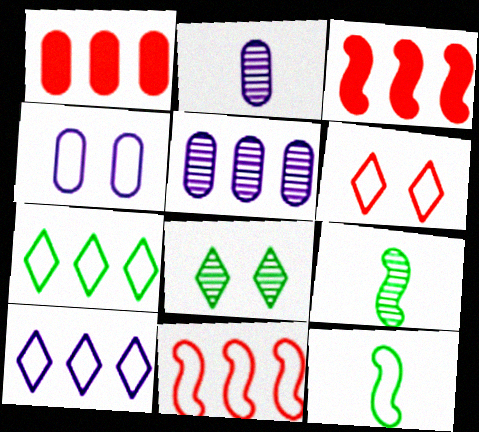[[3, 5, 7]]